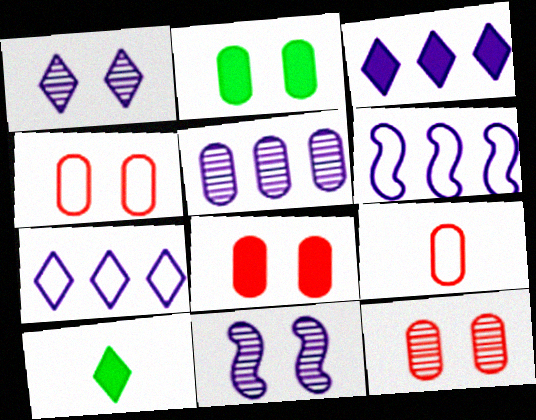[[2, 5, 9], 
[3, 5, 6], 
[4, 8, 12], 
[6, 10, 12]]